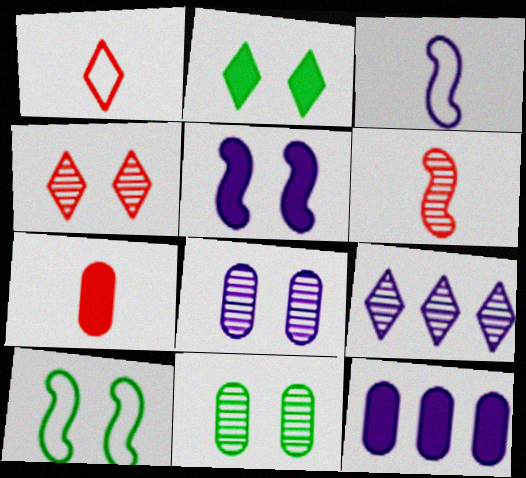[[1, 2, 9], 
[1, 6, 7], 
[2, 10, 11], 
[6, 9, 11], 
[7, 9, 10]]